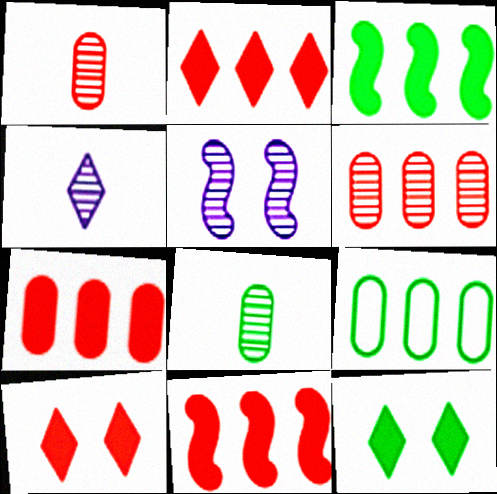[[2, 7, 11]]